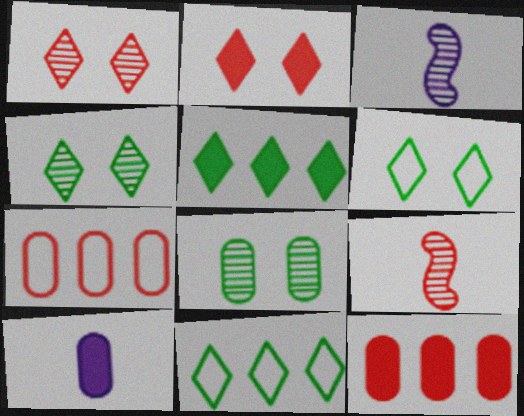[[2, 7, 9], 
[3, 6, 12], 
[7, 8, 10]]